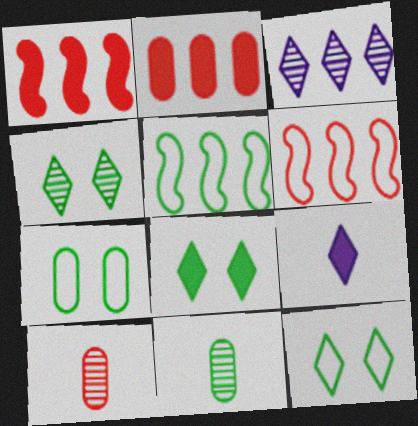[[2, 3, 5], 
[4, 8, 12], 
[5, 8, 11]]